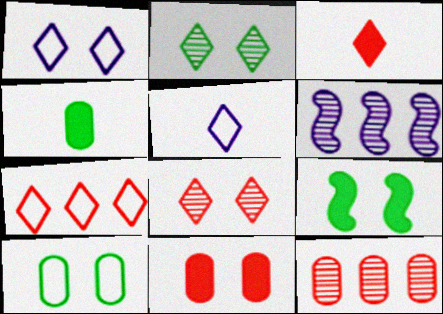[[2, 9, 10], 
[3, 6, 10], 
[3, 7, 8], 
[5, 9, 12]]